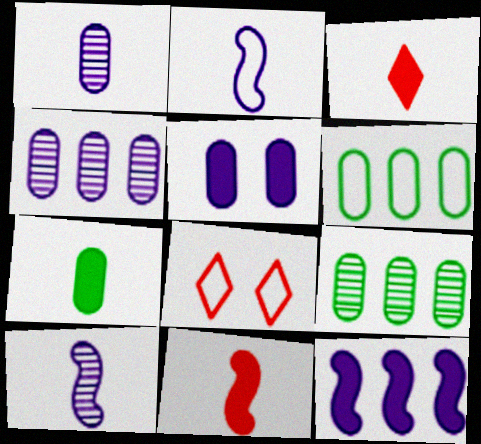[[2, 6, 8]]